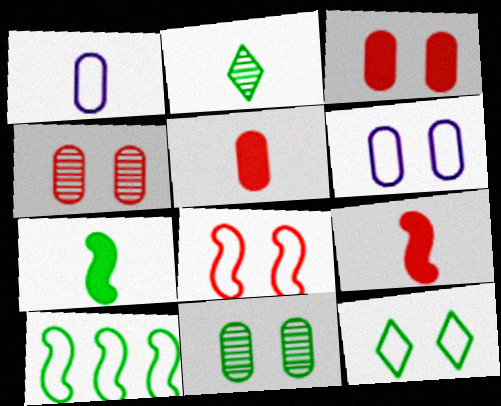[[1, 2, 9], 
[3, 6, 11], 
[6, 8, 12]]